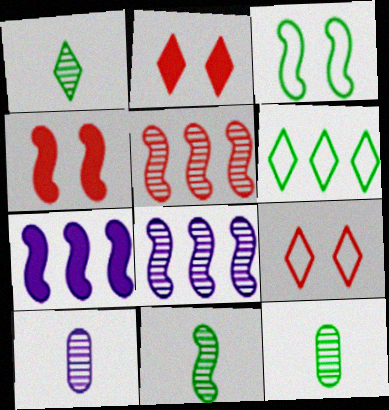[[1, 11, 12], 
[4, 6, 10], 
[7, 9, 12]]